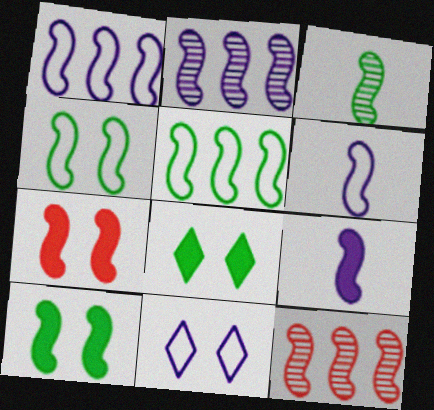[[1, 3, 7], 
[3, 5, 10], 
[4, 9, 12], 
[6, 10, 12]]